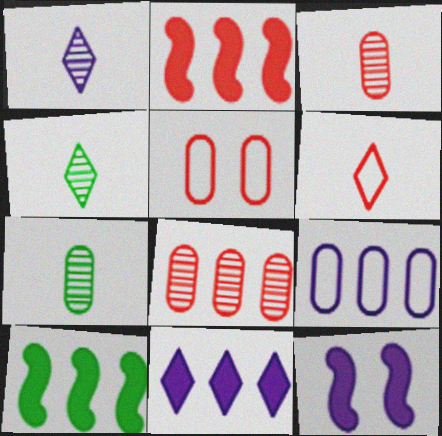[[1, 5, 10], 
[1, 9, 12]]